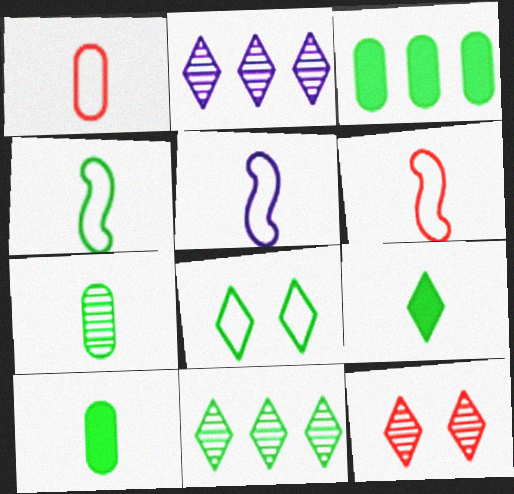[[3, 5, 12], 
[4, 5, 6], 
[4, 7, 9], 
[8, 9, 11]]